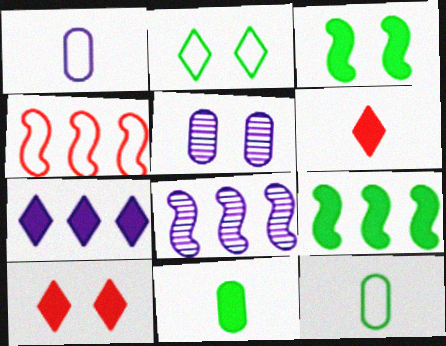[[1, 2, 4], 
[4, 8, 9], 
[8, 10, 12]]